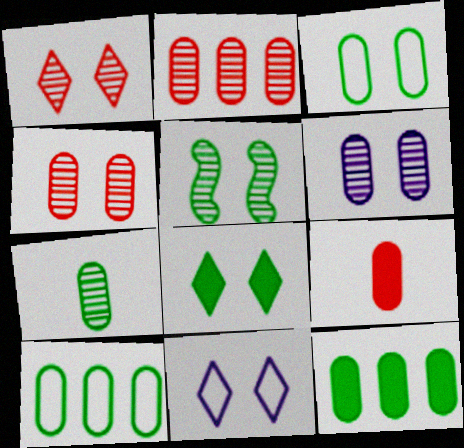[[1, 5, 6], 
[1, 8, 11], 
[2, 6, 7], 
[3, 5, 8], 
[3, 7, 12], 
[6, 9, 10]]